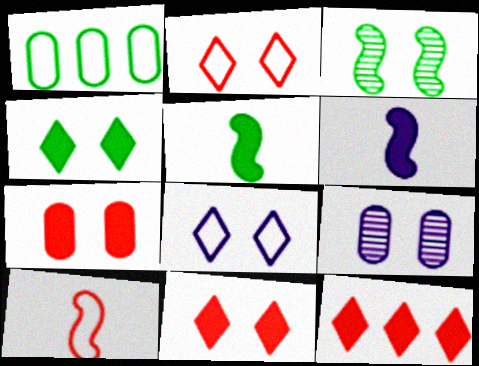[[1, 8, 10], 
[3, 7, 8]]